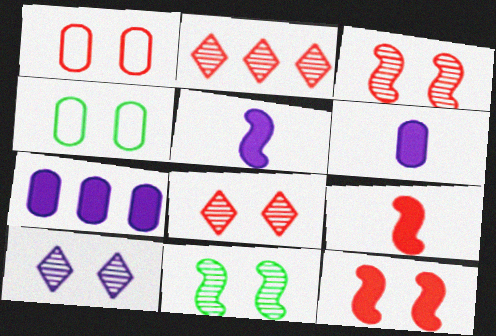[[1, 2, 9], 
[1, 8, 12], 
[2, 4, 5], 
[4, 10, 12]]